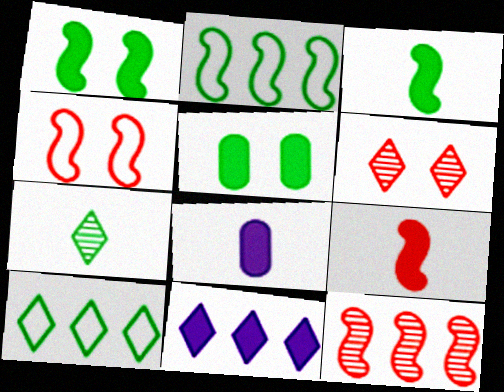[[2, 5, 7], 
[2, 6, 8], 
[4, 9, 12], 
[5, 9, 11]]